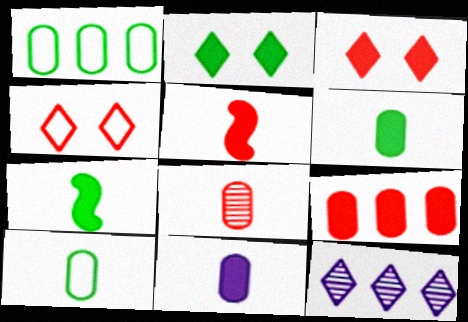[[3, 5, 9], 
[8, 10, 11]]